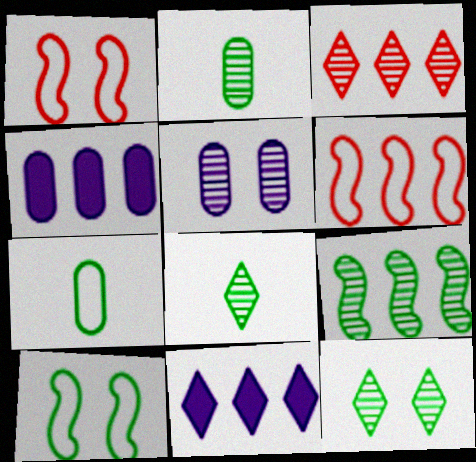[[1, 2, 11], 
[1, 4, 8], 
[2, 9, 12]]